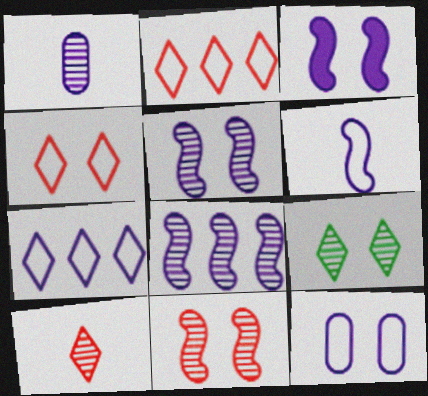[[1, 3, 7], 
[3, 6, 8], 
[6, 7, 12]]